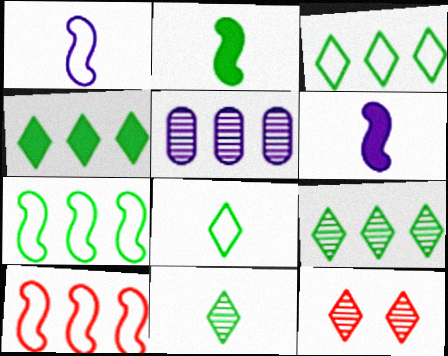[[3, 4, 9], 
[4, 5, 10]]